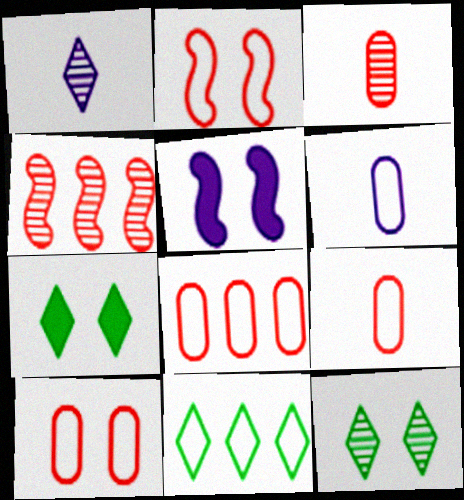[[2, 6, 11], 
[3, 5, 11], 
[4, 6, 7], 
[5, 10, 12], 
[8, 9, 10]]